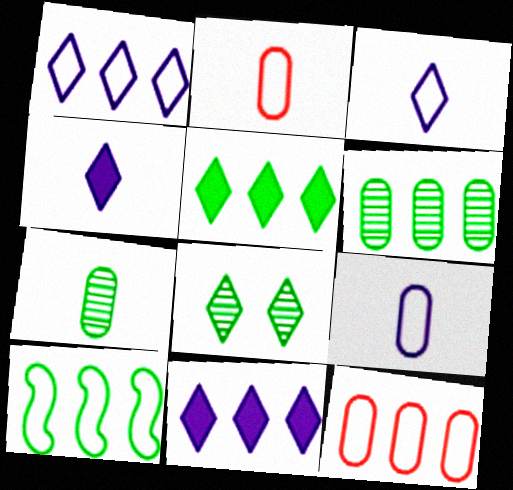[[1, 10, 12], 
[5, 6, 10]]